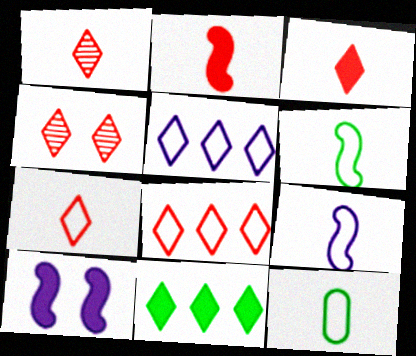[[1, 3, 7], 
[3, 4, 8], 
[7, 9, 12]]